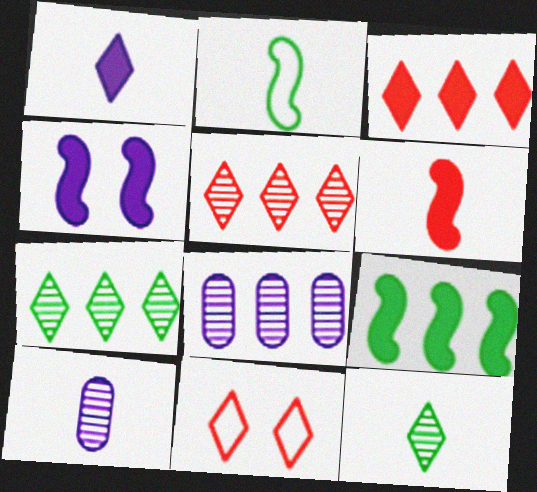[[1, 7, 11], 
[4, 6, 9], 
[9, 10, 11]]